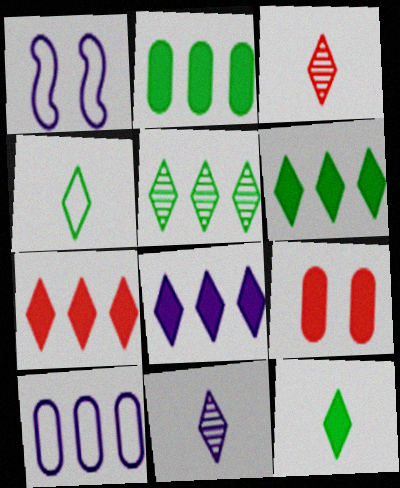[[1, 2, 3], 
[6, 7, 8]]